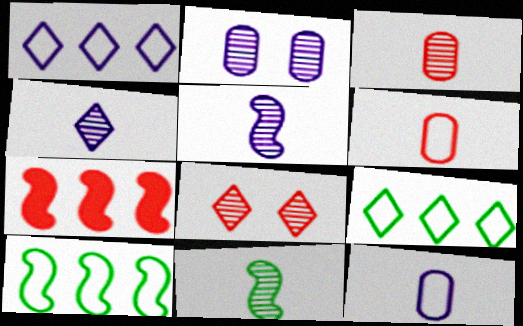[[3, 4, 11], 
[6, 7, 8]]